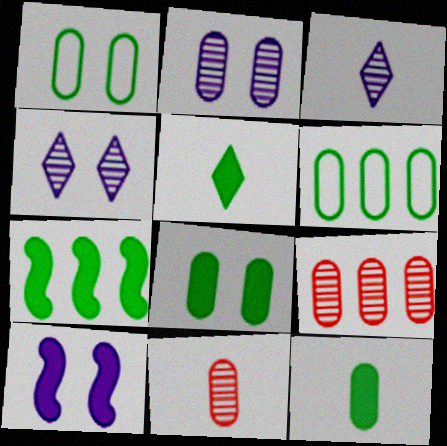[[5, 7, 8]]